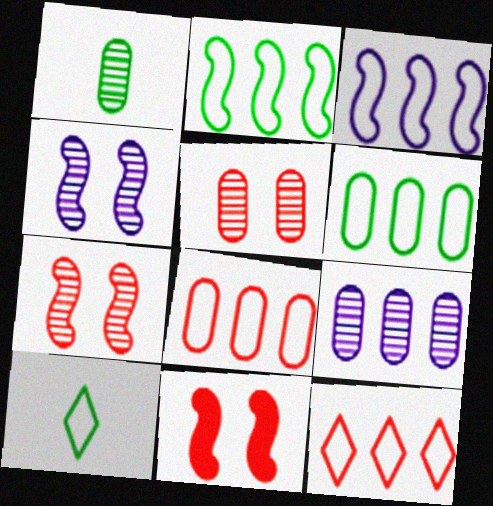[[1, 5, 9], 
[3, 6, 12], 
[9, 10, 11]]